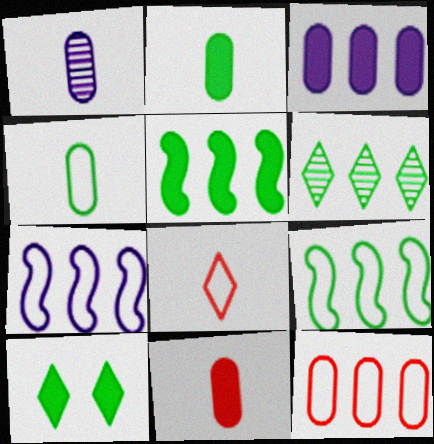[[1, 4, 11], 
[2, 5, 10]]